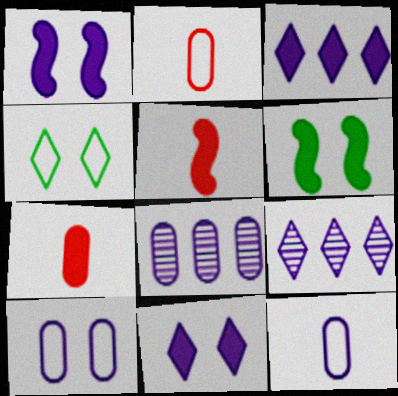[[1, 9, 12], 
[2, 6, 9], 
[3, 6, 7], 
[4, 5, 8]]